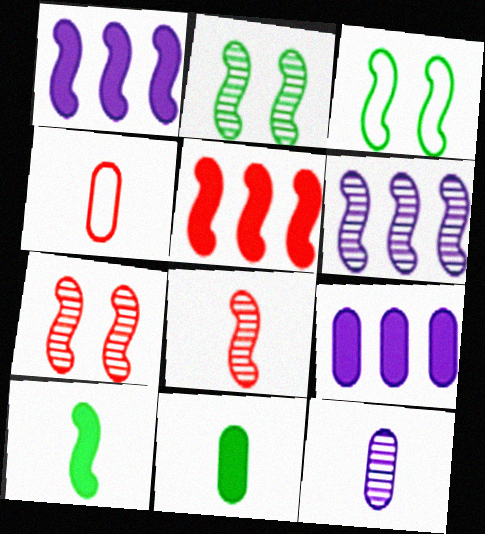[[1, 3, 8], 
[2, 6, 8], 
[4, 11, 12]]